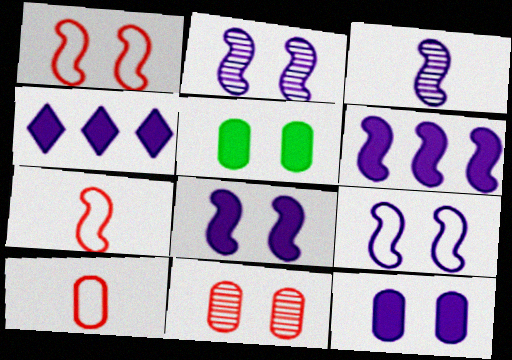[[2, 8, 9], 
[3, 6, 9]]